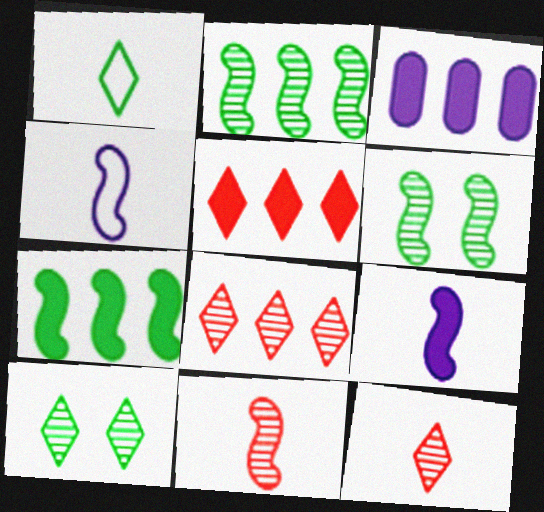[[3, 5, 7]]